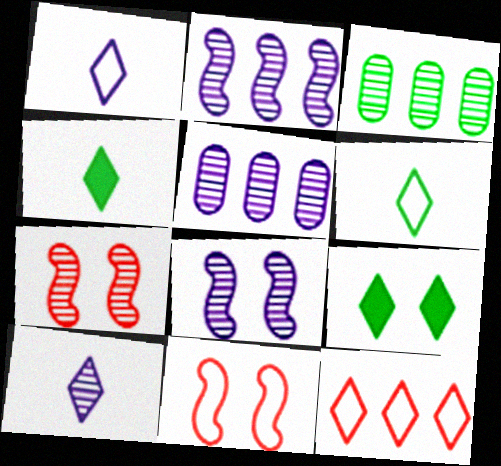[[3, 7, 10], 
[4, 5, 11], 
[5, 8, 10], 
[9, 10, 12]]